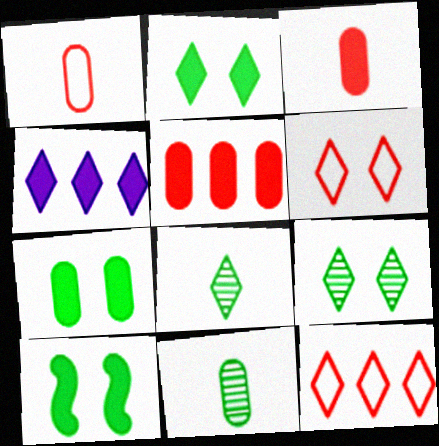[[2, 7, 10], 
[3, 4, 10], 
[4, 6, 8]]